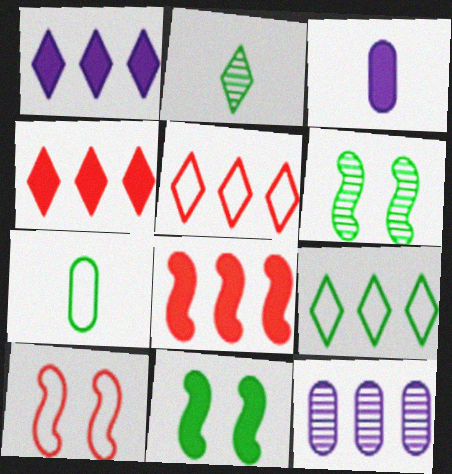[[3, 4, 11], 
[3, 5, 6], 
[8, 9, 12]]